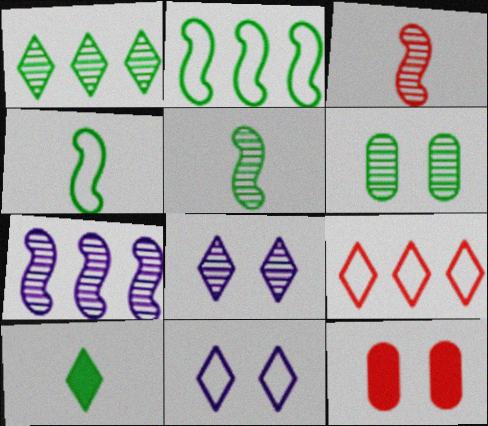[[1, 5, 6], 
[2, 6, 10], 
[3, 9, 12], 
[8, 9, 10]]